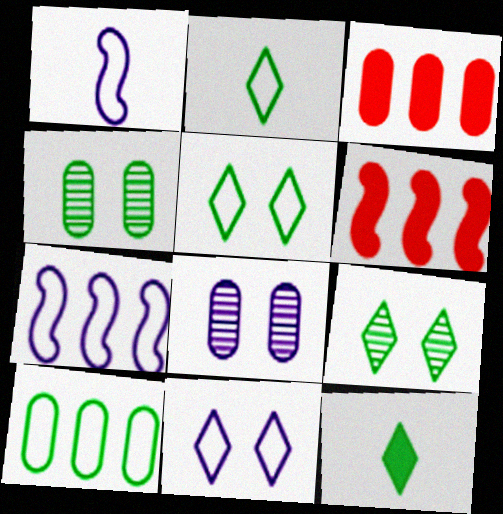[[1, 3, 9], 
[2, 6, 8]]